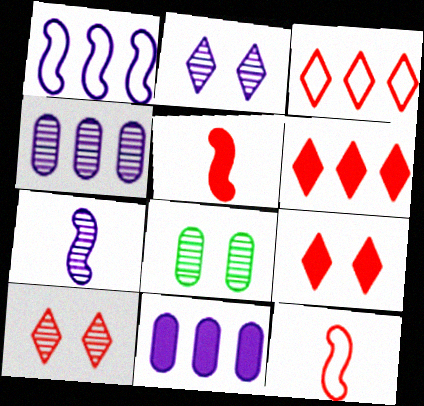[[2, 4, 7]]